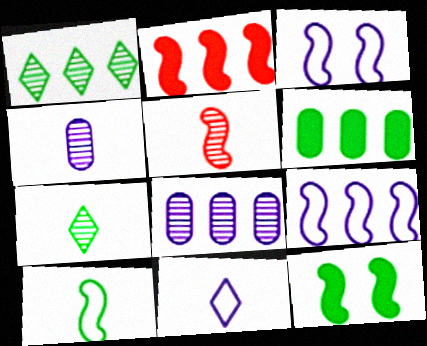[[4, 5, 7], 
[5, 9, 12]]